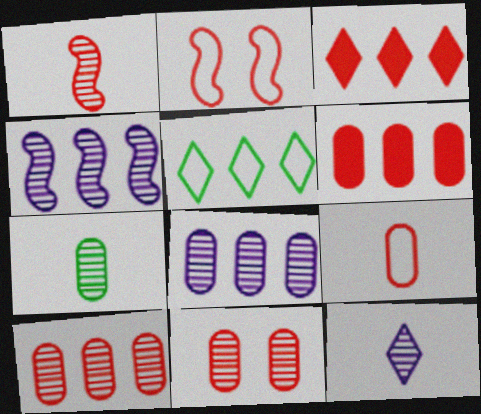[[1, 7, 12], 
[4, 5, 6], 
[6, 9, 11], 
[7, 8, 11]]